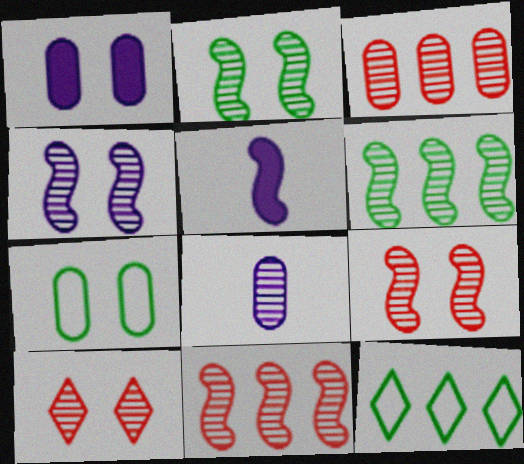[[2, 4, 9], 
[6, 8, 10]]